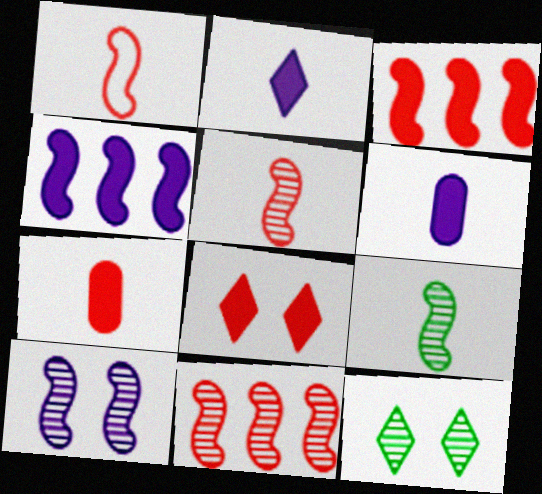[[3, 7, 8], 
[9, 10, 11]]